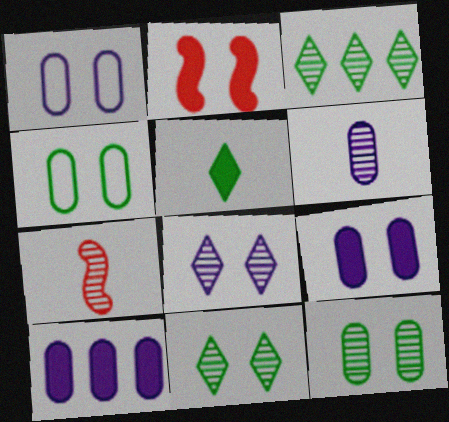[[1, 2, 11], 
[1, 6, 10], 
[2, 4, 8], 
[2, 5, 10]]